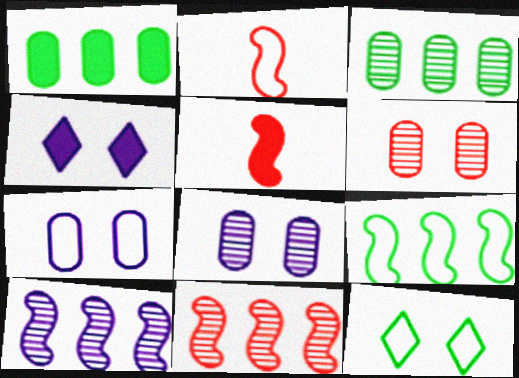[[1, 4, 5], 
[2, 3, 4]]